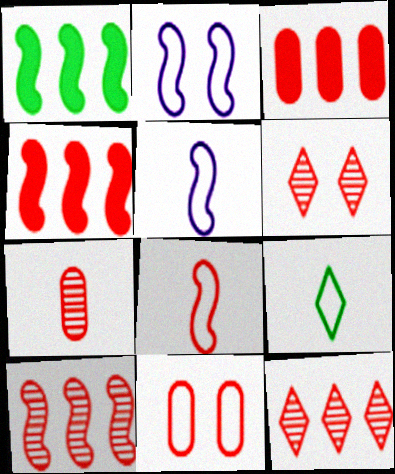[[3, 6, 8], 
[3, 7, 11], 
[6, 7, 10]]